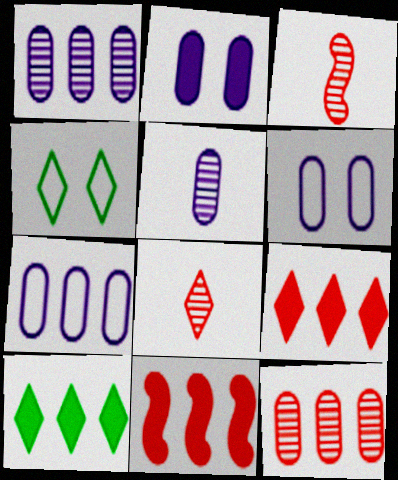[[2, 5, 7], 
[3, 6, 10], 
[4, 5, 11]]